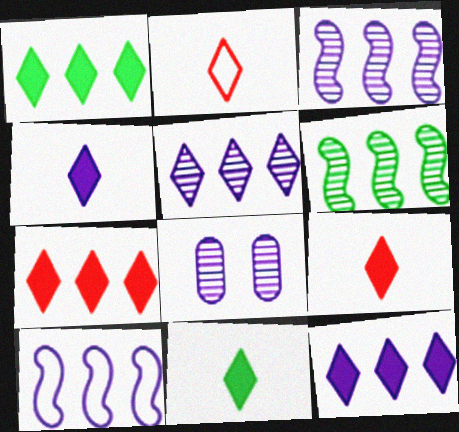[[1, 7, 12], 
[4, 8, 10], 
[4, 9, 11]]